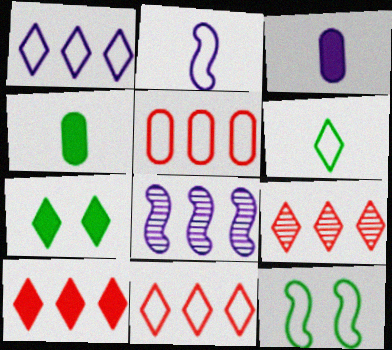[[3, 9, 12], 
[9, 10, 11]]